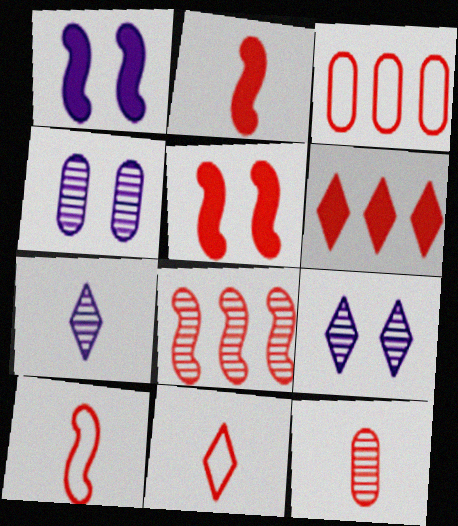[[2, 11, 12], 
[3, 6, 8], 
[5, 8, 10]]